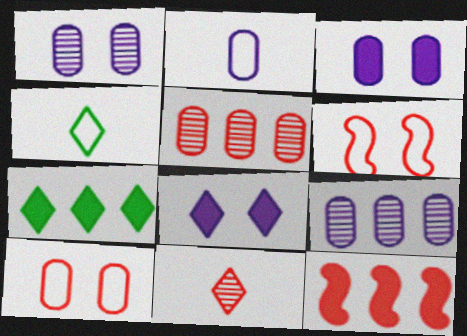[[1, 4, 12], 
[2, 3, 9], 
[10, 11, 12]]